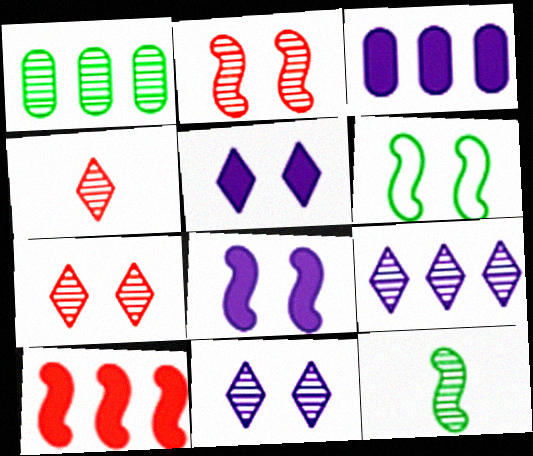[[2, 6, 8], 
[3, 4, 6]]